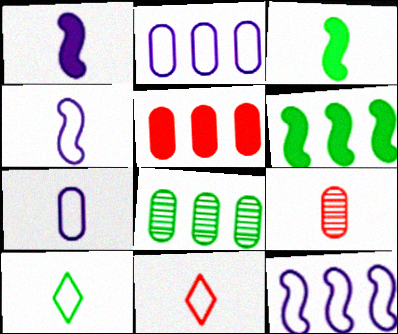[[1, 9, 10], 
[2, 5, 8]]